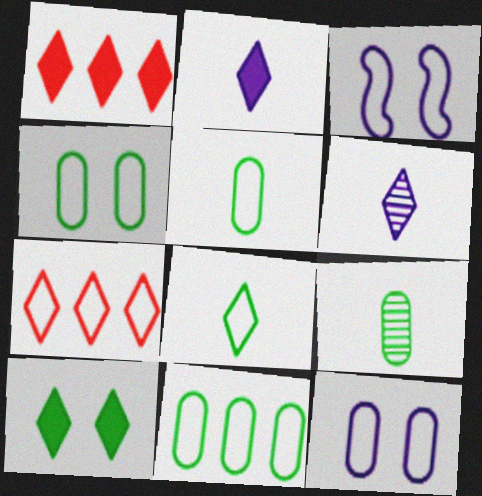[[1, 2, 10], 
[1, 3, 9], 
[3, 5, 7], 
[4, 5, 11], 
[6, 7, 10]]